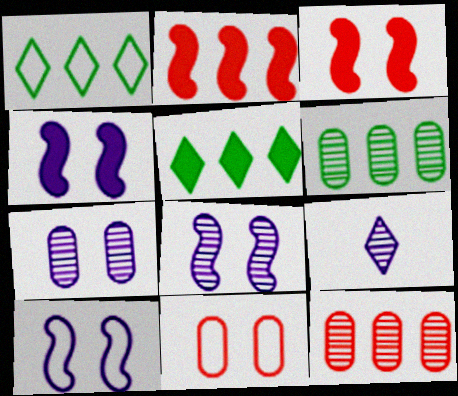[[4, 8, 10]]